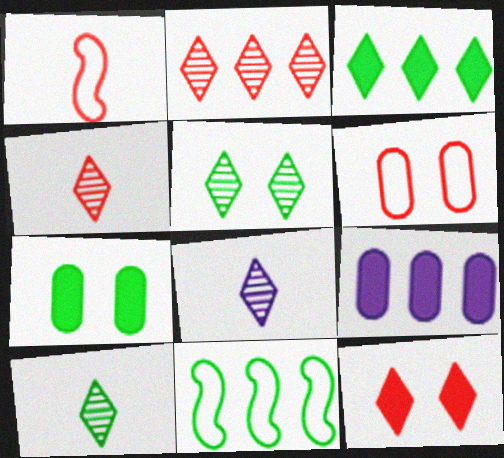[[1, 5, 9], 
[2, 5, 8], 
[2, 9, 11], 
[4, 8, 10], 
[7, 10, 11]]